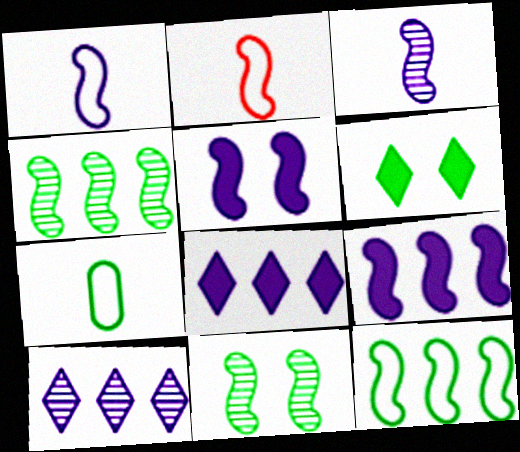[[2, 4, 5], 
[2, 9, 11], 
[4, 6, 7]]